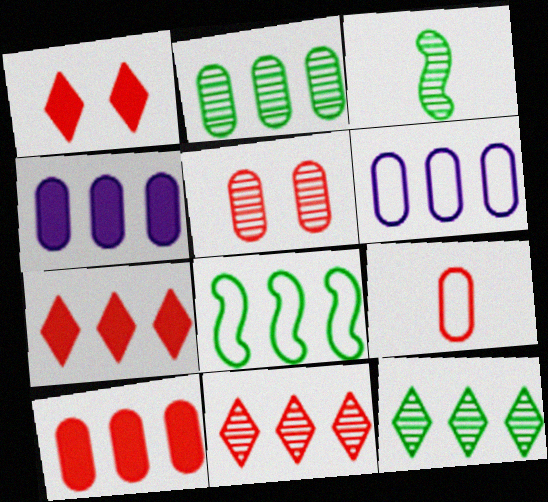[[1, 3, 6], 
[2, 6, 10], 
[4, 8, 11], 
[5, 9, 10]]